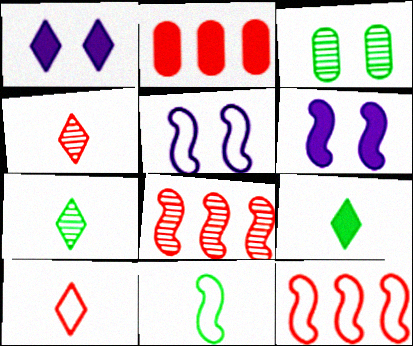[[2, 5, 7], 
[2, 6, 9], 
[5, 11, 12], 
[6, 8, 11]]